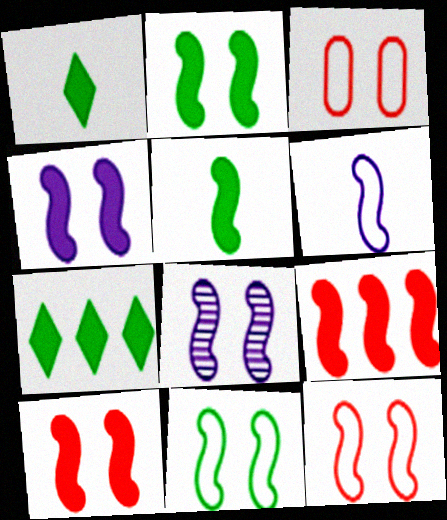[[2, 4, 10], 
[2, 8, 12], 
[4, 5, 9], 
[8, 10, 11]]